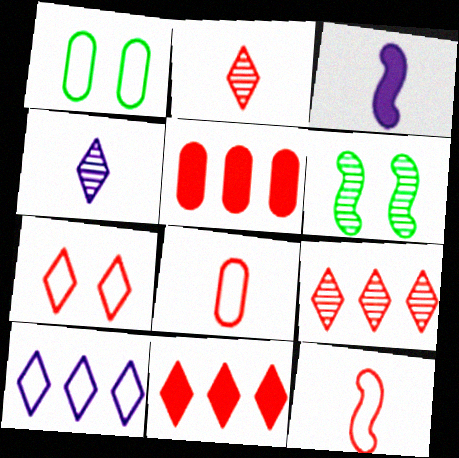[[1, 3, 9], 
[1, 10, 12], 
[2, 7, 11]]